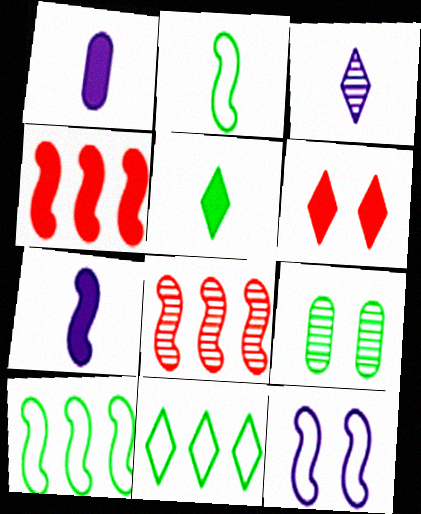[[3, 6, 11], 
[3, 8, 9], 
[5, 9, 10], 
[6, 9, 12]]